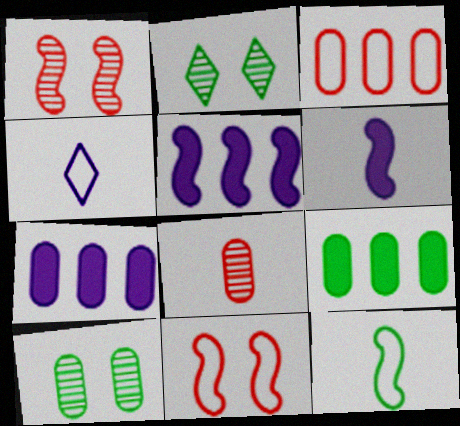[[1, 4, 9], 
[1, 5, 12], 
[2, 3, 6], 
[2, 9, 12]]